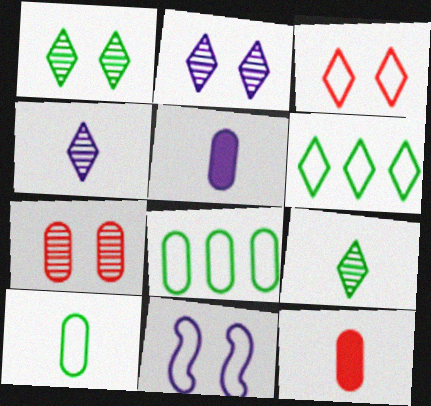[[5, 7, 8]]